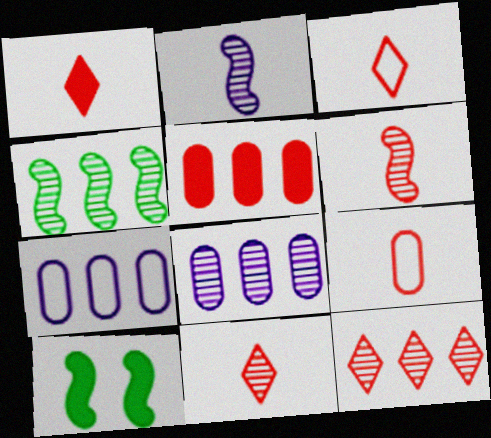[[1, 3, 11], 
[1, 6, 9], 
[3, 8, 10], 
[4, 8, 12], 
[7, 10, 11]]